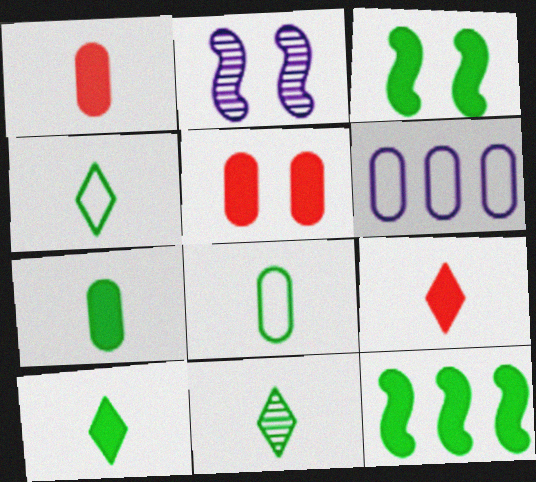[[4, 10, 11]]